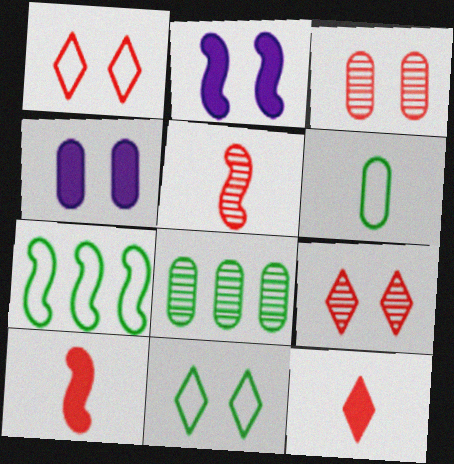[[2, 3, 11], 
[2, 5, 7], 
[6, 7, 11]]